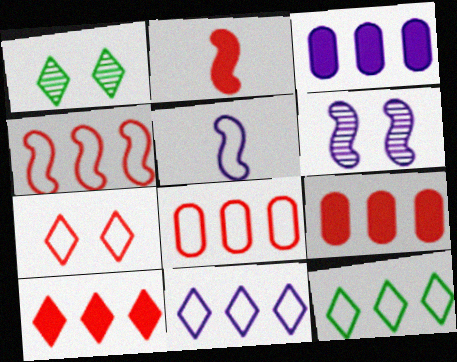[[1, 5, 9]]